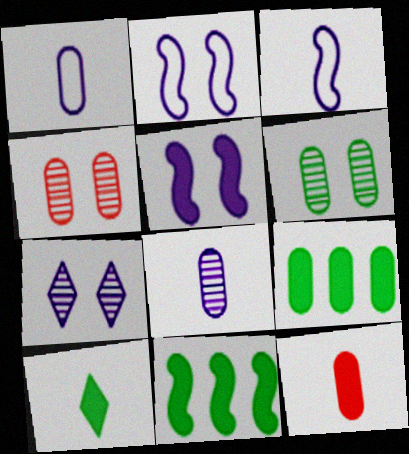[[1, 4, 9]]